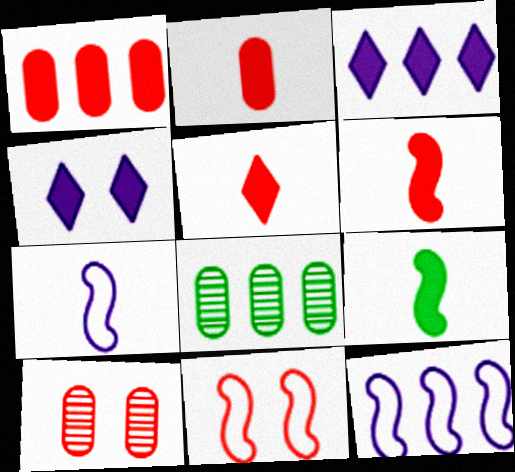[[1, 4, 9], 
[2, 5, 6]]